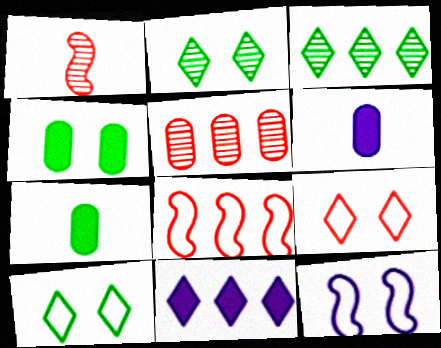[[2, 6, 8]]